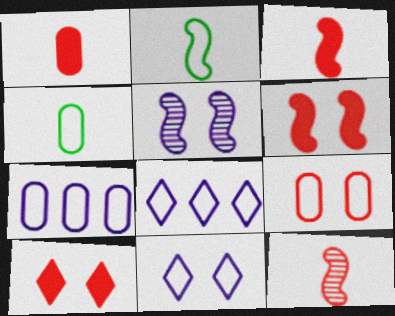[[2, 8, 9], 
[4, 7, 9]]